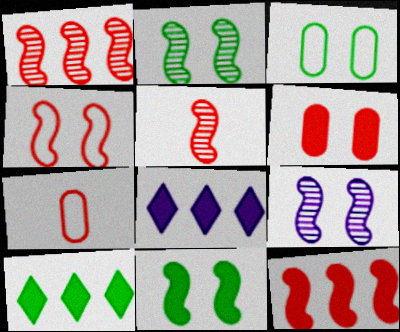[[2, 7, 8], 
[3, 5, 8], 
[4, 5, 12], 
[4, 9, 11], 
[7, 9, 10]]